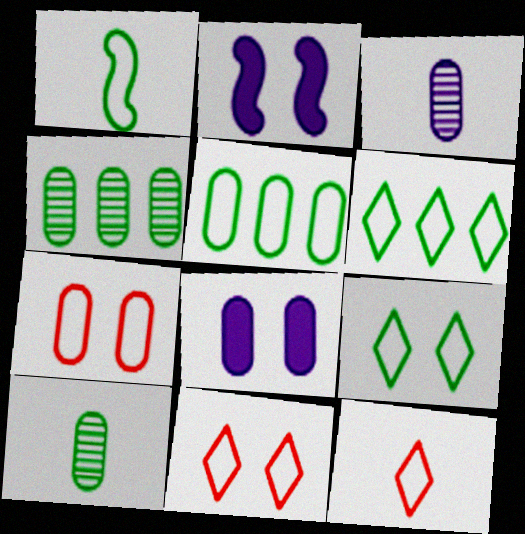[[1, 5, 9], 
[2, 4, 12]]